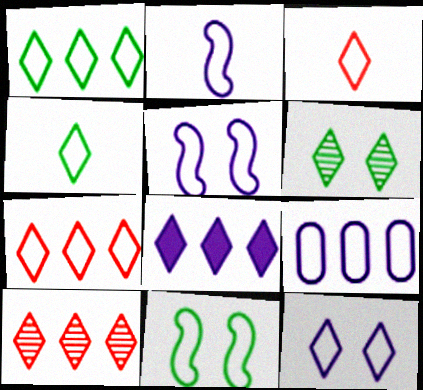[[1, 3, 12], 
[1, 8, 10], 
[2, 9, 12], 
[3, 6, 8], 
[3, 9, 11], 
[4, 7, 12]]